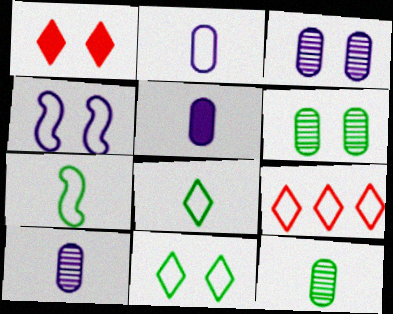[[1, 4, 6], 
[2, 5, 10]]